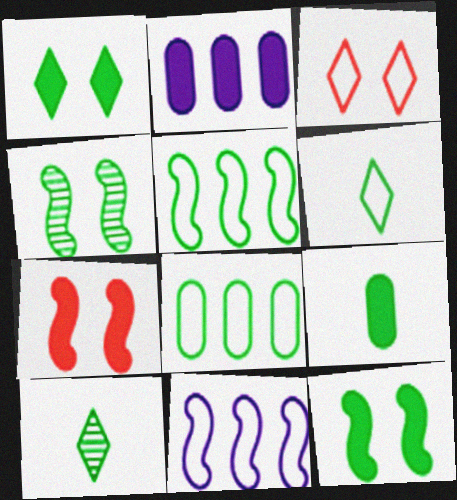[[8, 10, 12]]